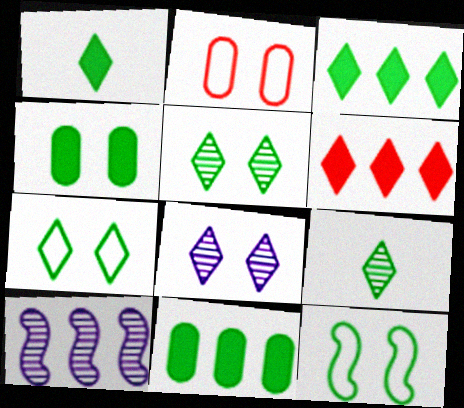[[1, 2, 10], 
[3, 7, 9], 
[4, 5, 12], 
[9, 11, 12]]